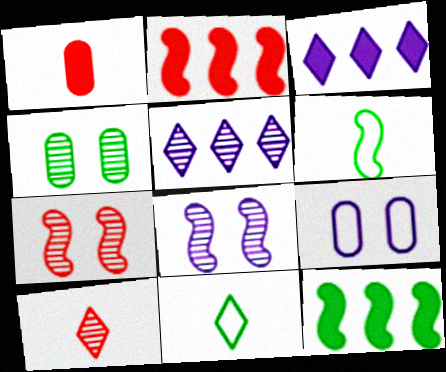[[2, 6, 8], 
[4, 11, 12], 
[9, 10, 12]]